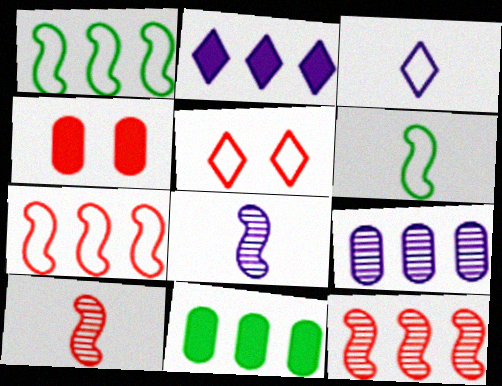[[5, 8, 11]]